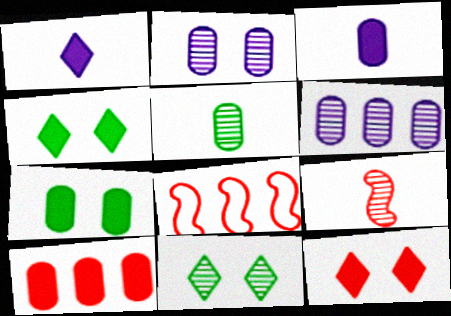[[3, 7, 10], 
[3, 8, 11], 
[6, 9, 11]]